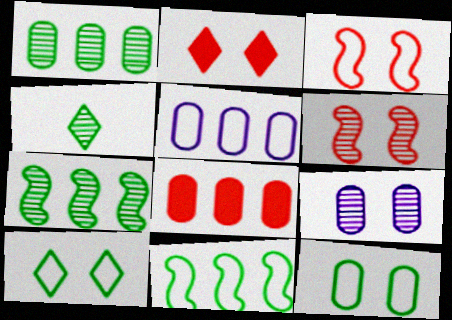[[1, 5, 8]]